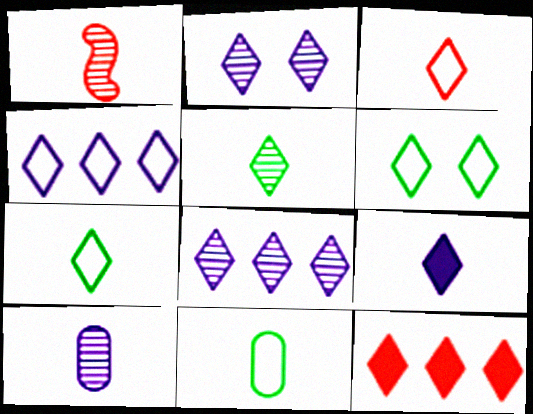[[1, 5, 10], 
[1, 9, 11], 
[2, 4, 9], 
[2, 7, 12], 
[3, 4, 6], 
[3, 5, 9]]